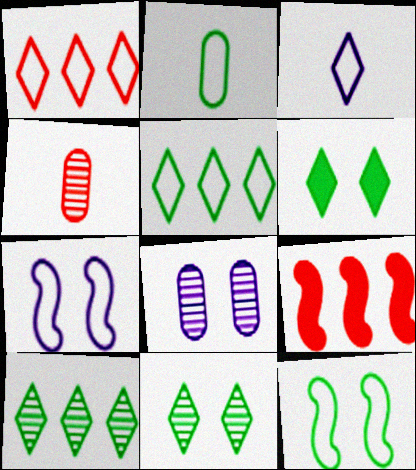[[1, 2, 7], 
[2, 5, 12]]